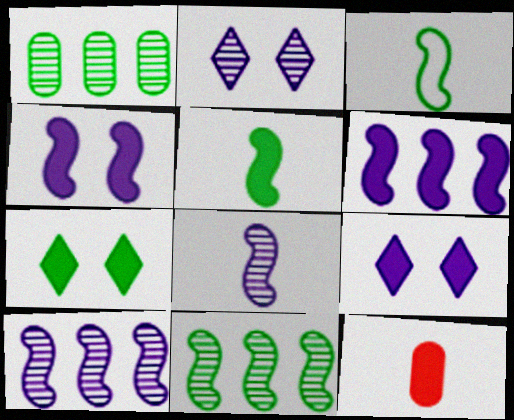[[1, 3, 7], 
[6, 7, 12]]